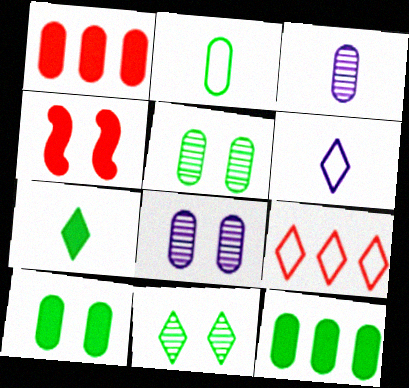[[1, 2, 8], 
[2, 5, 12]]